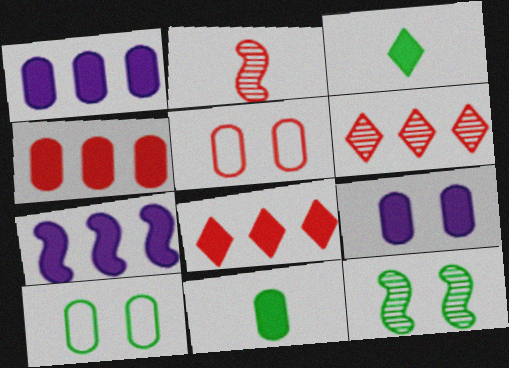[[2, 5, 8], 
[4, 9, 11]]